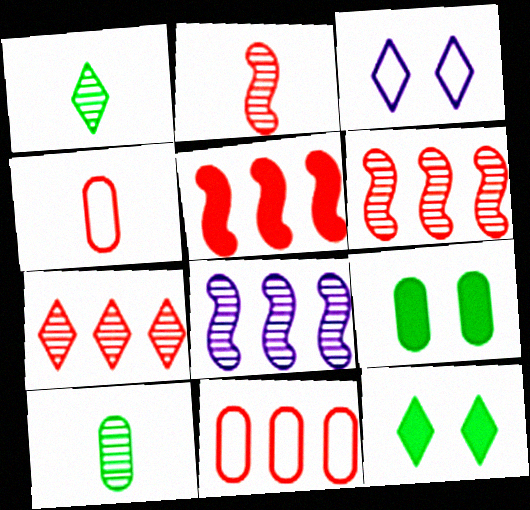[[3, 5, 10], 
[4, 8, 12], 
[5, 7, 11]]